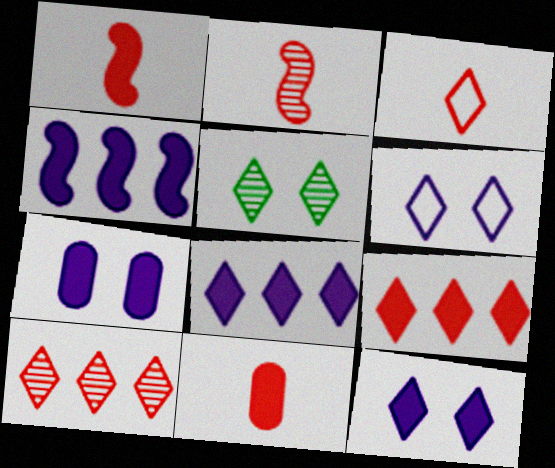[[2, 3, 11], 
[3, 5, 8]]